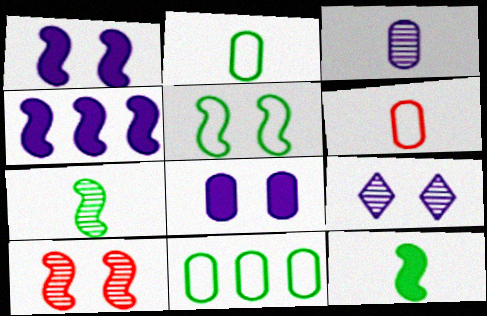[[1, 5, 10]]